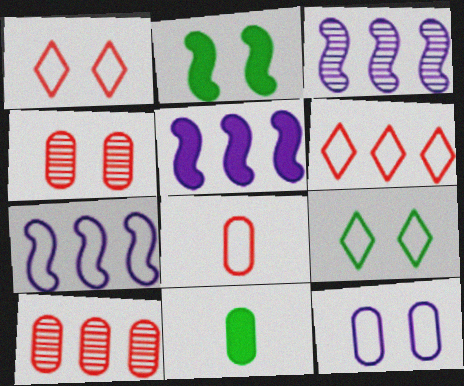[[1, 3, 11], 
[3, 5, 7], 
[7, 8, 9], 
[10, 11, 12]]